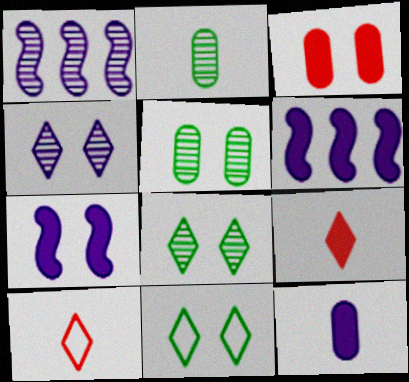[[5, 6, 10]]